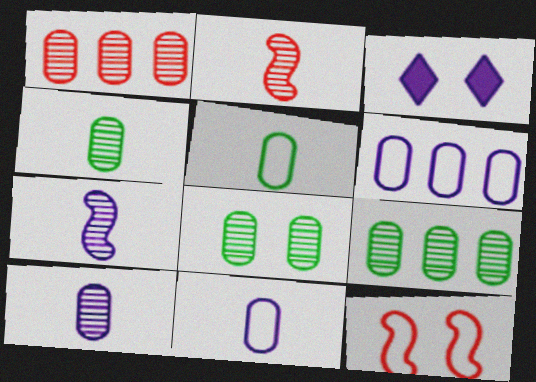[[1, 8, 10], 
[3, 6, 7], 
[3, 8, 12], 
[4, 8, 9]]